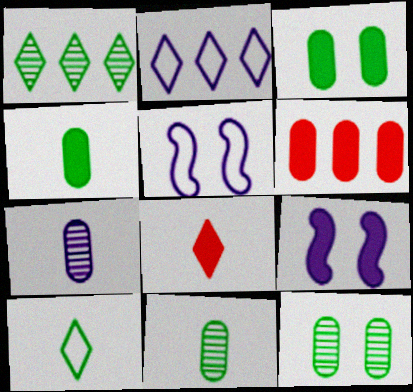[[2, 7, 9]]